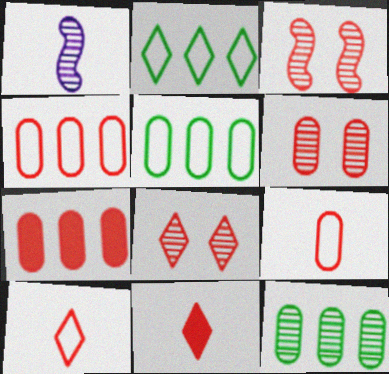[[1, 8, 12], 
[3, 4, 11], 
[3, 6, 8], 
[3, 7, 10], 
[6, 7, 9]]